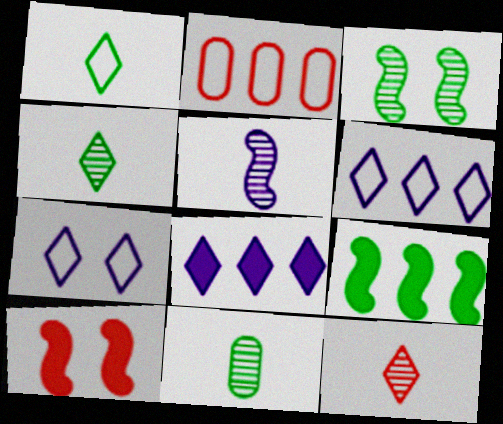[[2, 10, 12], 
[5, 11, 12], 
[6, 10, 11]]